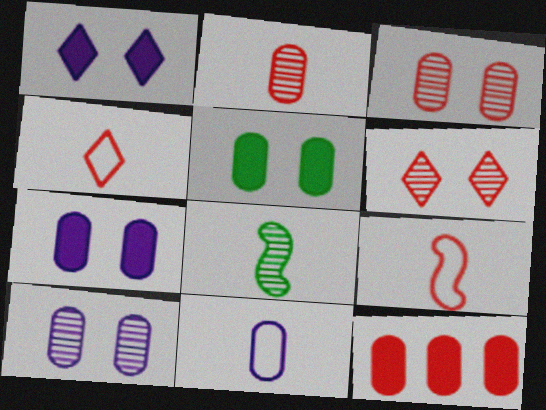[[6, 9, 12]]